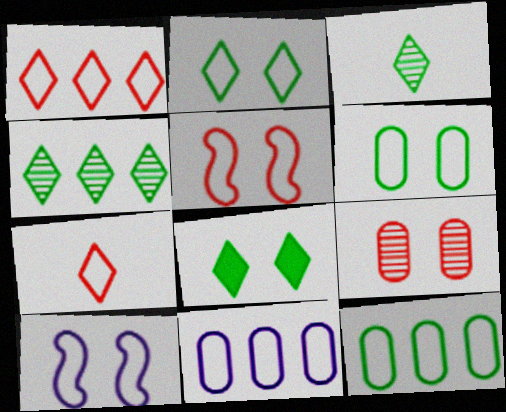[[7, 10, 12], 
[8, 9, 10]]